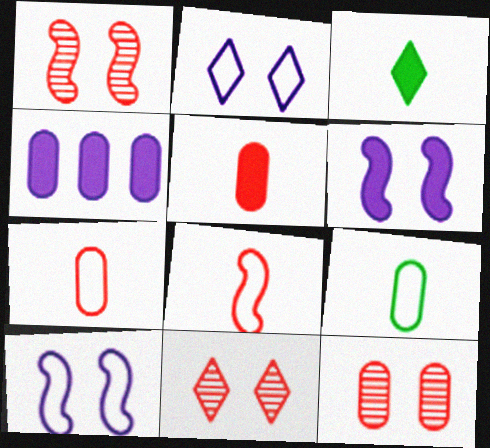[[1, 11, 12], 
[4, 9, 12]]